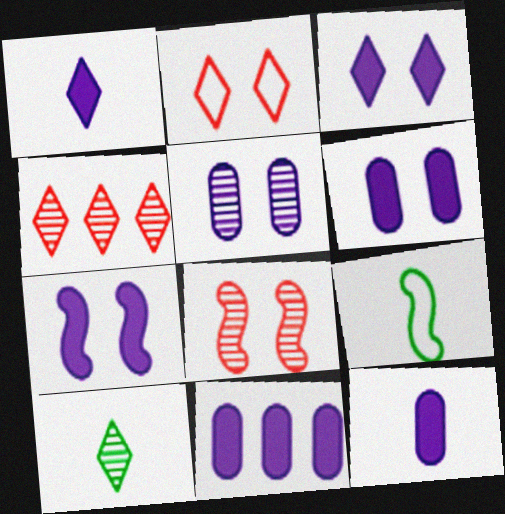[[1, 7, 11], 
[3, 6, 7], 
[4, 6, 9], 
[6, 11, 12]]